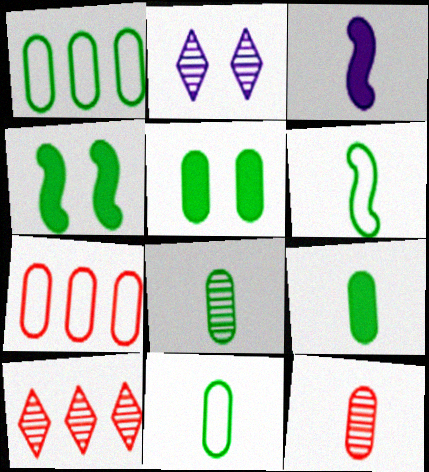[[1, 5, 8], 
[8, 9, 11]]